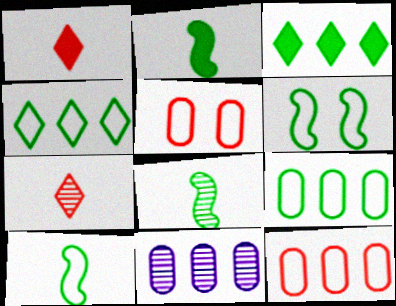[[1, 6, 11], 
[2, 8, 10]]